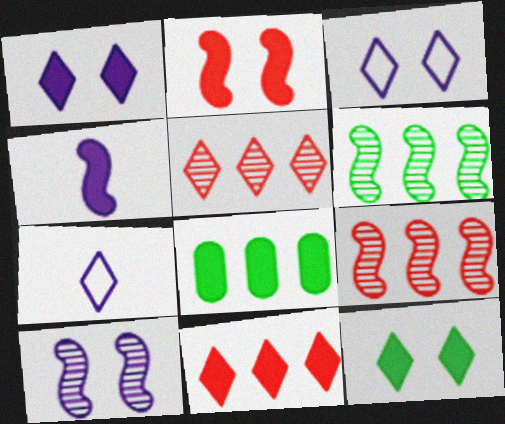[[5, 7, 12]]